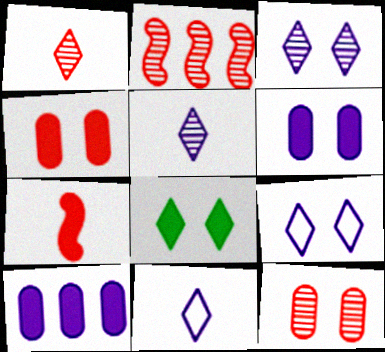[[1, 2, 12], 
[7, 8, 10]]